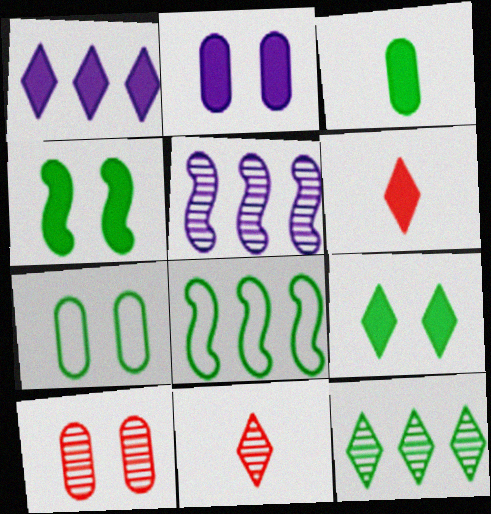[[1, 6, 9], 
[2, 7, 10], 
[2, 8, 11], 
[5, 6, 7]]